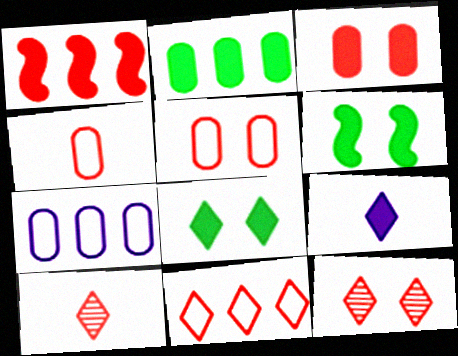[[1, 4, 12], 
[1, 5, 10], 
[6, 7, 10]]